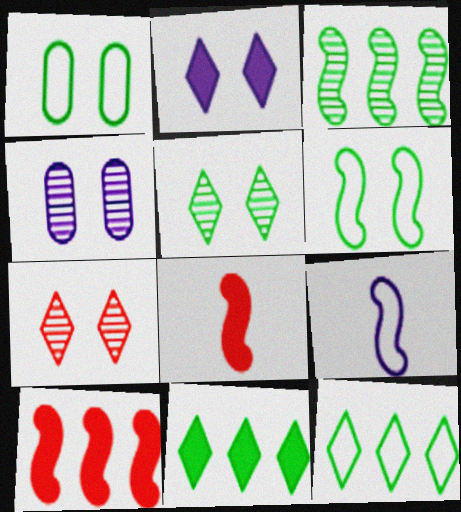[[4, 8, 12]]